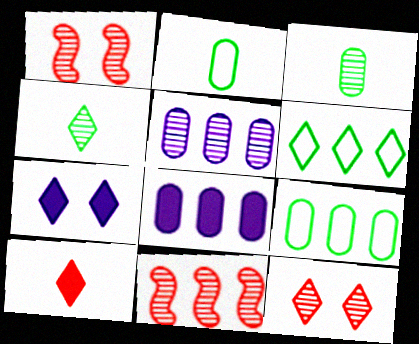[[1, 4, 5], 
[2, 7, 11], 
[6, 8, 11]]